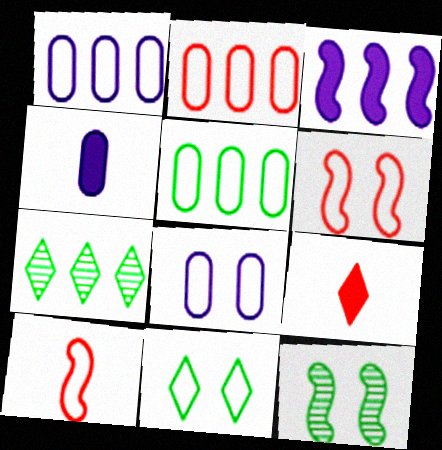[[1, 2, 5], 
[1, 9, 12], 
[1, 10, 11], 
[2, 3, 7], 
[3, 10, 12], 
[4, 6, 7], 
[6, 8, 11]]